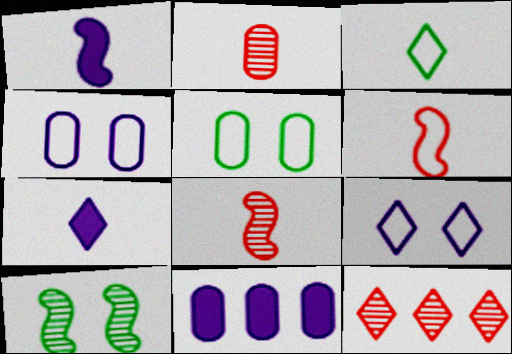[[1, 2, 3], 
[1, 5, 12], 
[2, 5, 11]]